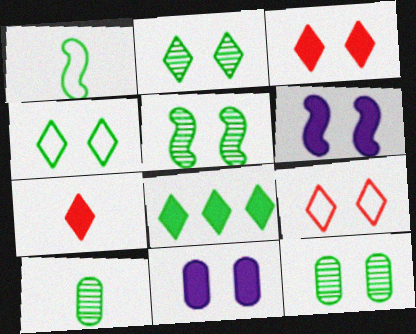[[1, 8, 12], 
[2, 5, 12], 
[5, 9, 11], 
[6, 9, 12]]